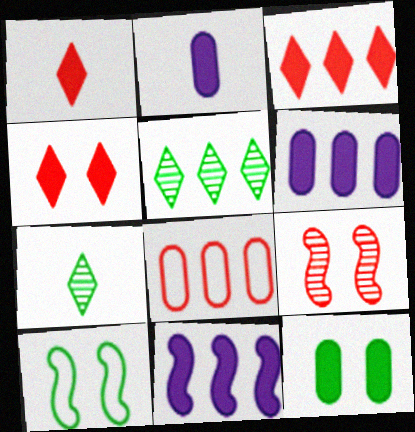[[1, 3, 4], 
[1, 8, 9], 
[1, 11, 12], 
[5, 8, 11]]